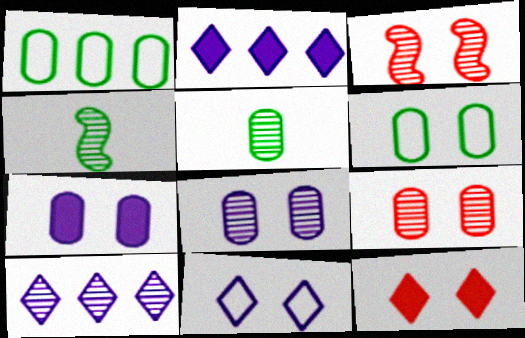[[3, 5, 10], 
[4, 9, 10], 
[6, 7, 9]]